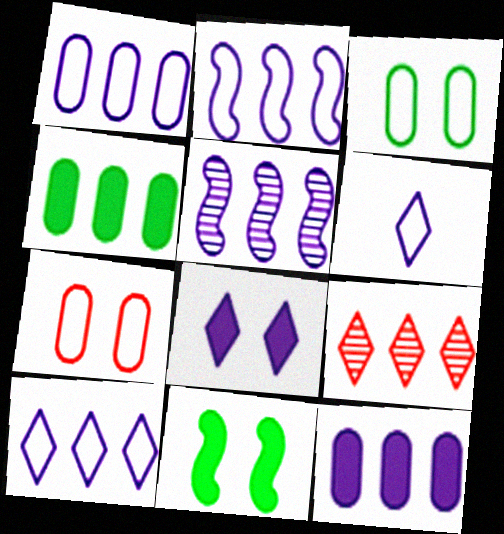[[1, 2, 10], 
[2, 4, 9], 
[5, 10, 12]]